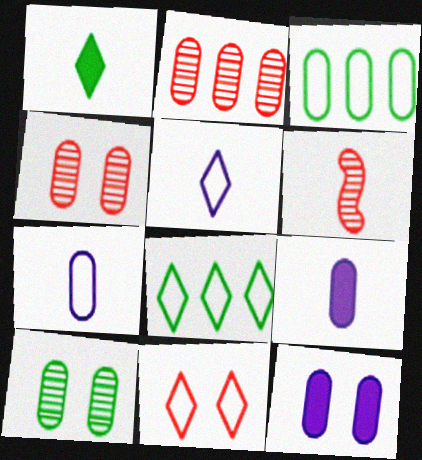[[1, 6, 7], 
[3, 4, 9], 
[5, 8, 11], 
[6, 8, 12]]